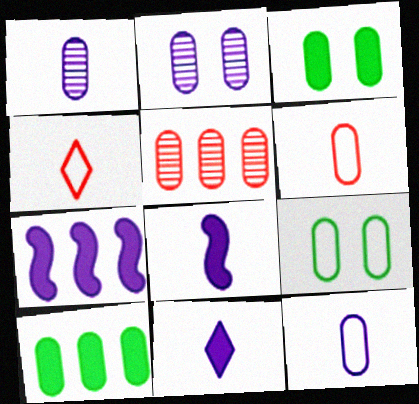[[2, 6, 10], 
[3, 5, 12]]